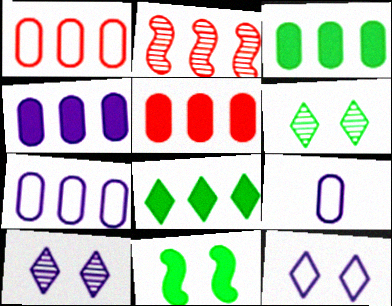[[2, 7, 8], 
[3, 4, 5]]